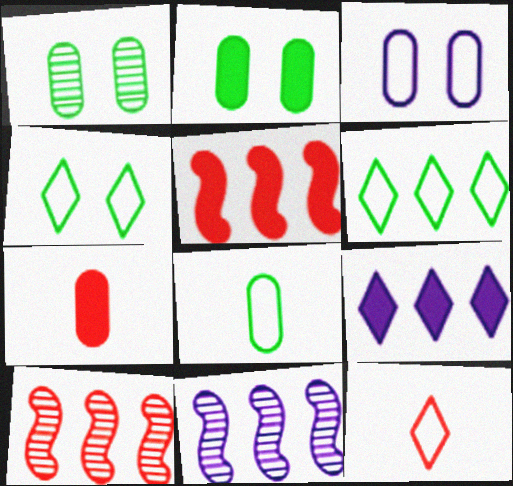[[2, 11, 12], 
[4, 7, 11]]